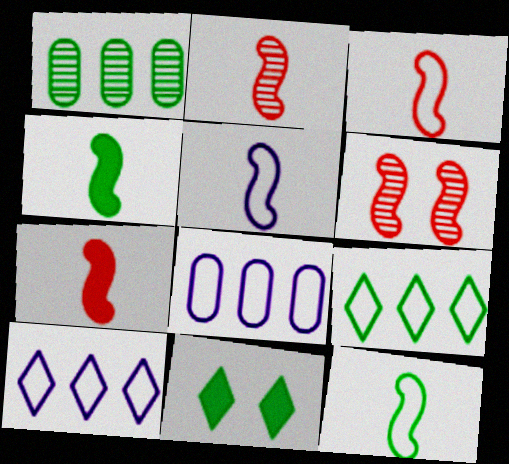[[1, 11, 12], 
[2, 3, 7], 
[2, 4, 5], 
[2, 8, 11], 
[3, 5, 12]]